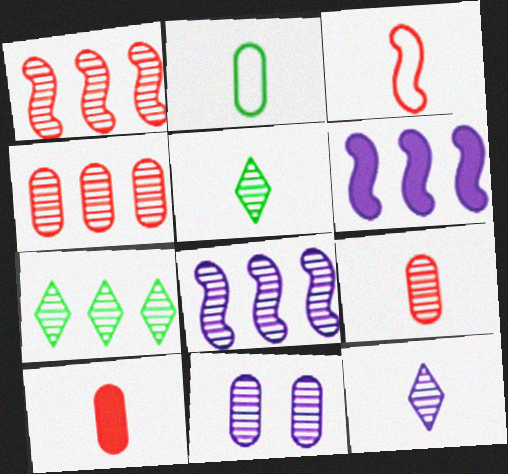[[1, 5, 11], 
[4, 7, 8], 
[8, 11, 12]]